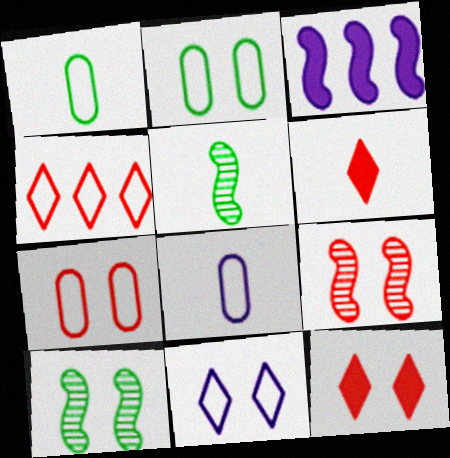[[5, 6, 8], 
[7, 9, 12]]